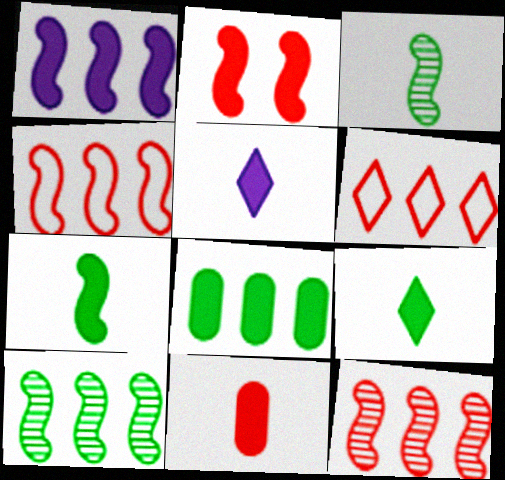[[1, 2, 7], 
[1, 4, 10], 
[2, 5, 8], 
[5, 7, 11]]